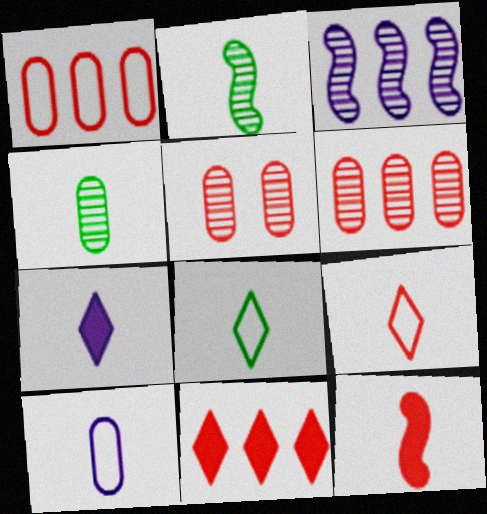[]